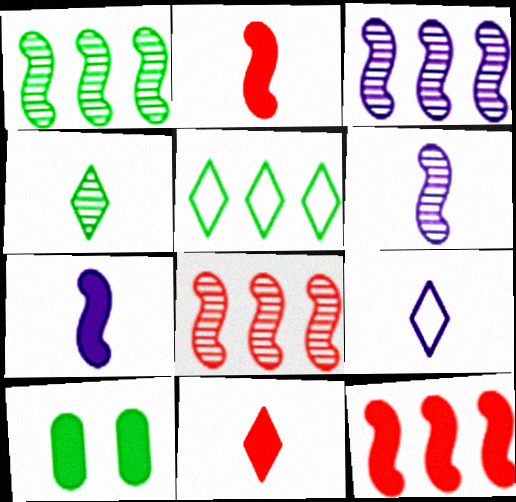[[1, 3, 8], 
[4, 9, 11], 
[8, 9, 10]]